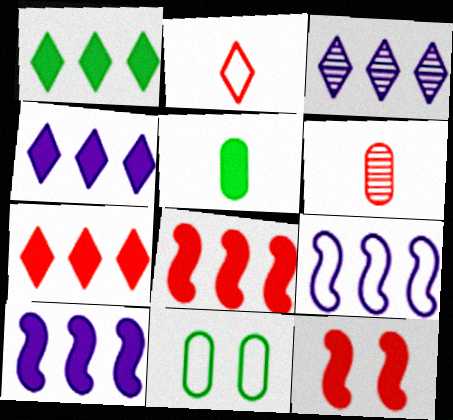[[1, 4, 7], 
[2, 9, 11], 
[4, 5, 12]]